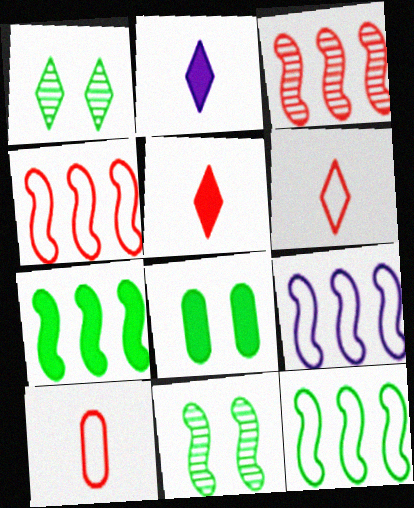[[3, 7, 9], 
[4, 9, 12]]